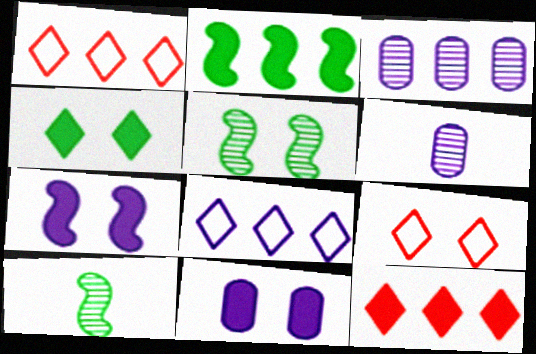[[1, 2, 3], 
[1, 10, 11], 
[2, 6, 9], 
[5, 9, 11], 
[6, 7, 8]]